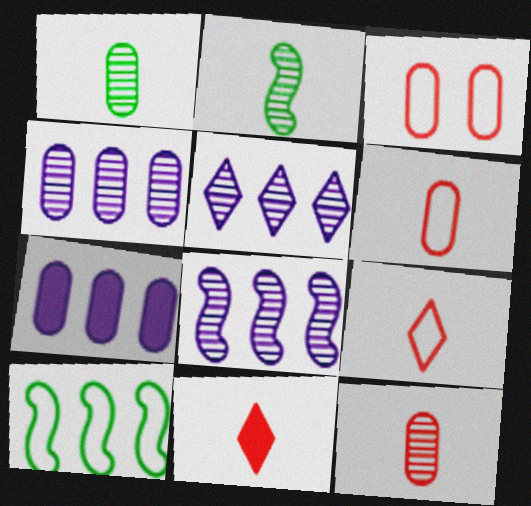[[1, 3, 7], 
[4, 5, 8]]